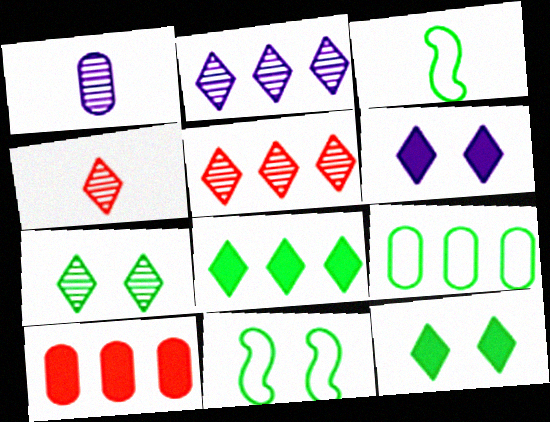[[2, 4, 7]]